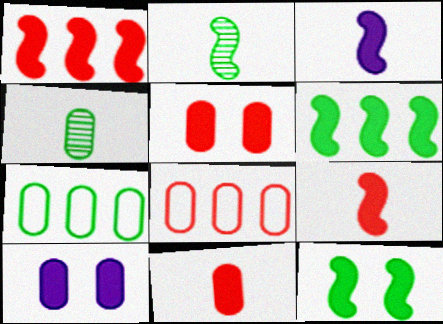[[1, 3, 12], 
[4, 8, 10]]